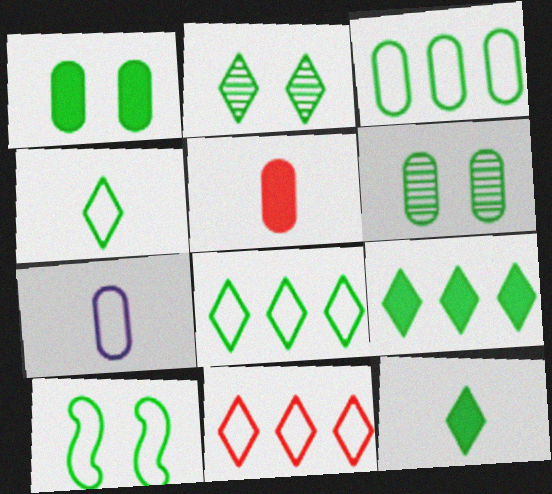[[1, 2, 10], 
[2, 4, 9], 
[2, 8, 12], 
[3, 4, 10], 
[7, 10, 11]]